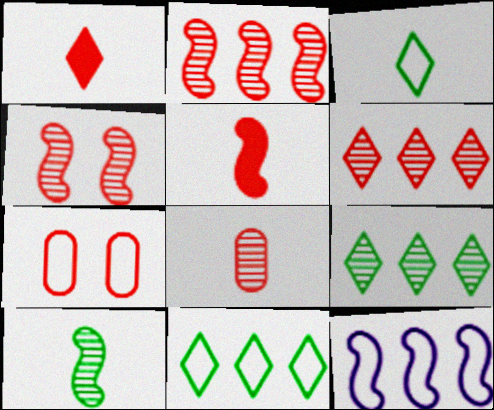[[1, 2, 7], 
[3, 7, 12], 
[4, 6, 8], 
[5, 6, 7]]